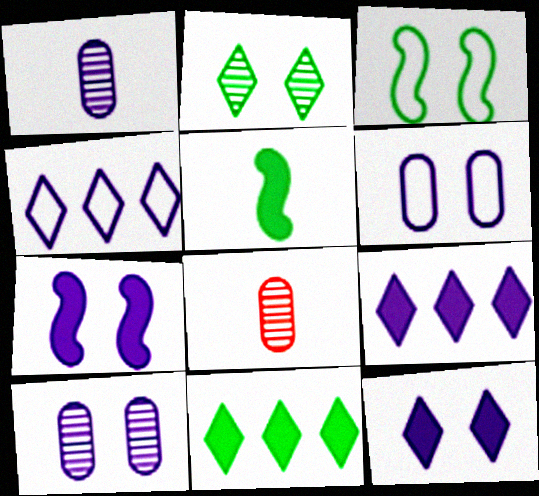[[1, 4, 7], 
[3, 8, 9]]